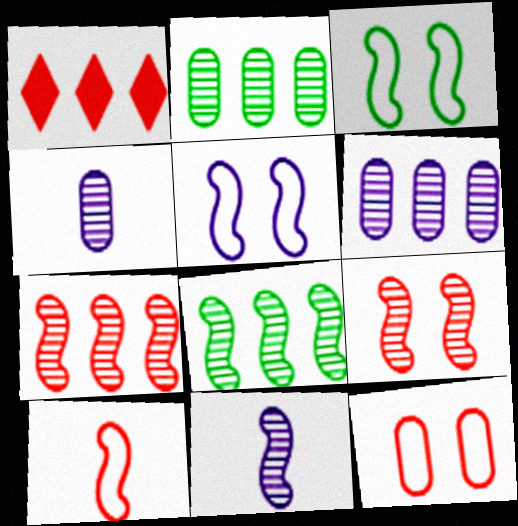[[1, 3, 4], 
[8, 9, 11]]